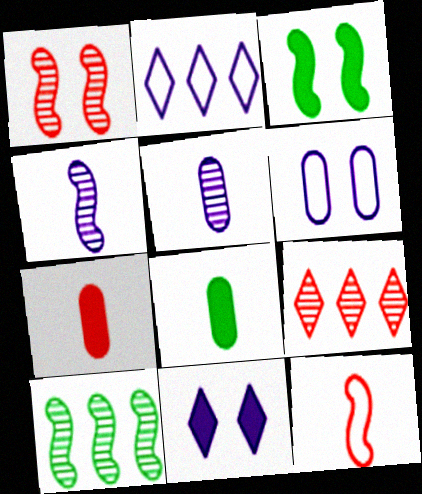[[1, 2, 8], 
[1, 4, 10]]